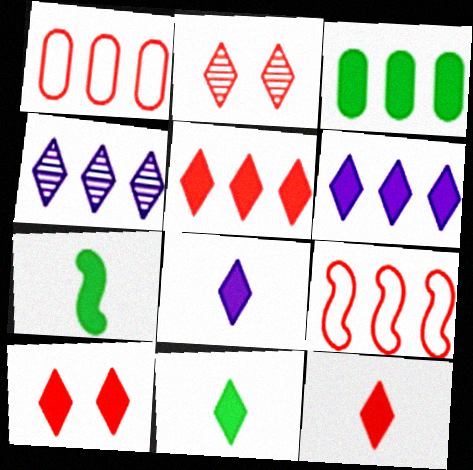[[3, 4, 9], 
[5, 10, 12], 
[6, 10, 11], 
[8, 11, 12]]